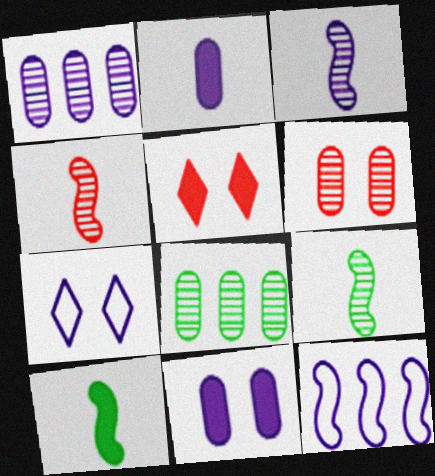[[3, 4, 9]]